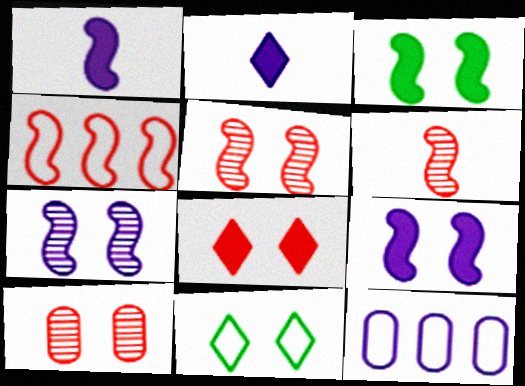[[2, 7, 12], 
[9, 10, 11]]